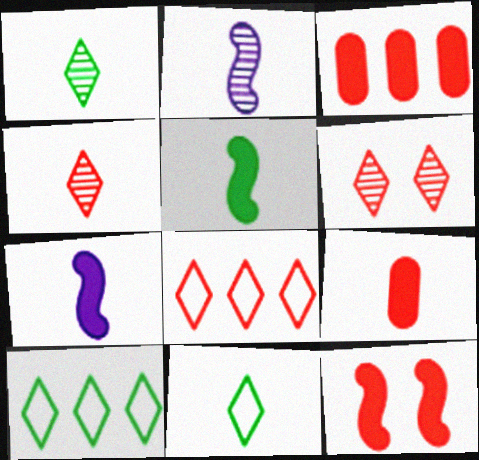[[2, 9, 11]]